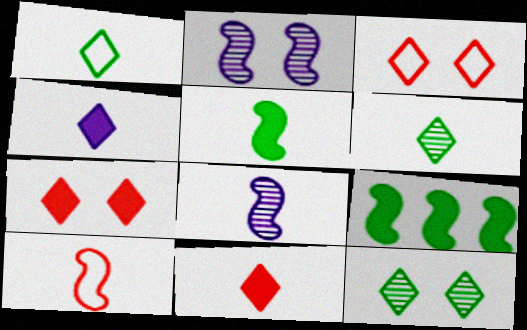[[2, 9, 10], 
[5, 8, 10]]